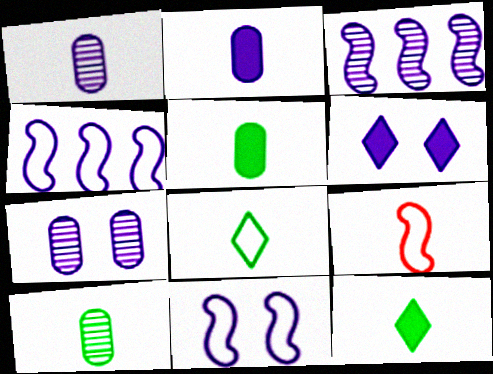[[1, 4, 6], 
[1, 9, 12], 
[6, 7, 11]]